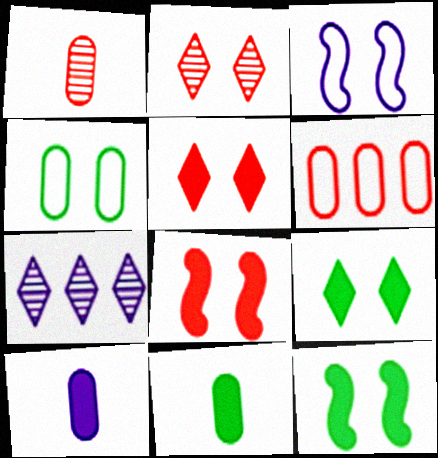[[3, 7, 10]]